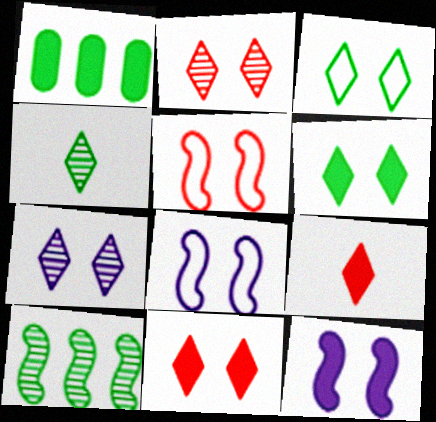[[1, 9, 12], 
[3, 7, 11]]